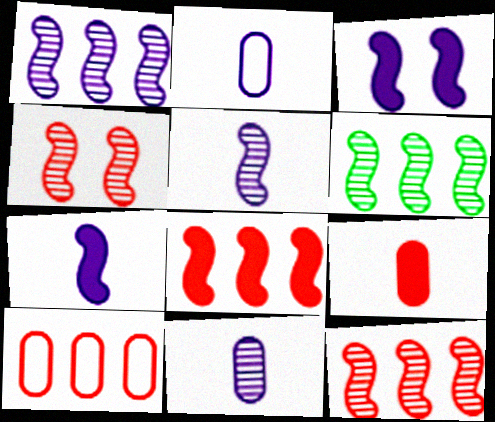[[1, 6, 12], 
[4, 5, 6]]